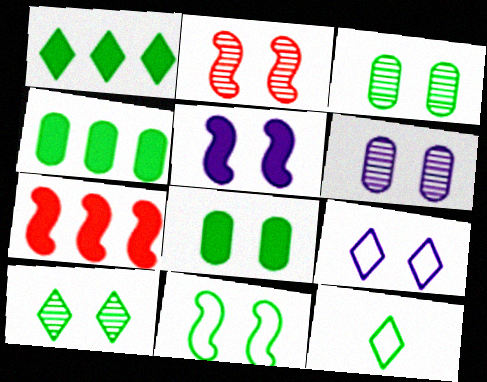[[1, 10, 12], 
[2, 5, 11], 
[2, 6, 10], 
[2, 8, 9], 
[5, 6, 9], 
[6, 7, 12], 
[8, 10, 11]]